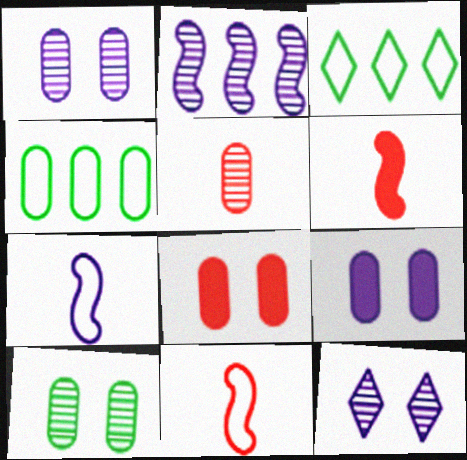[[1, 3, 6], 
[4, 5, 9], 
[4, 6, 12]]